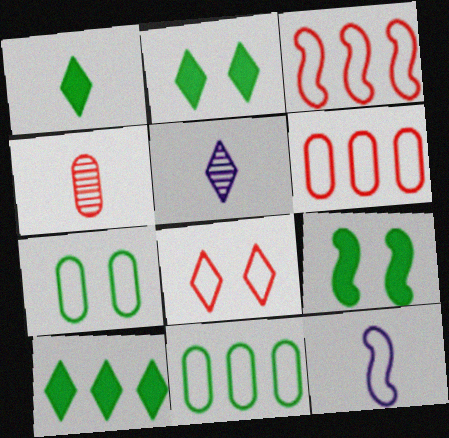[[1, 2, 10], 
[1, 4, 12], 
[5, 6, 9], 
[5, 8, 10], 
[8, 11, 12]]